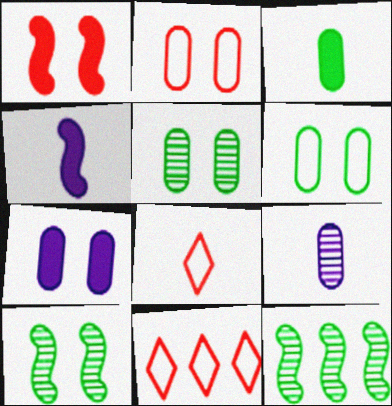[[2, 5, 7], 
[4, 5, 11], 
[7, 8, 12]]